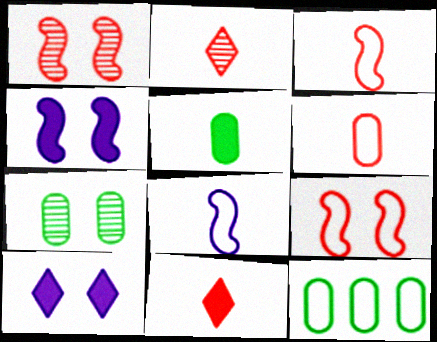[[2, 4, 12], 
[2, 5, 8], 
[5, 7, 12], 
[7, 9, 10]]